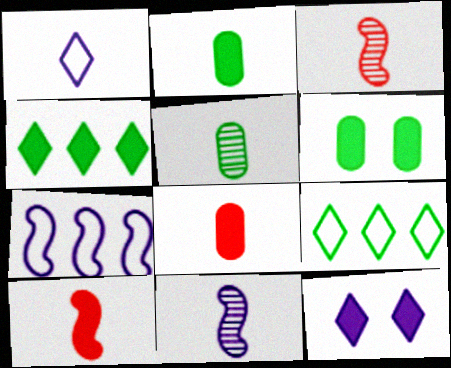[[1, 2, 3], 
[1, 5, 10]]